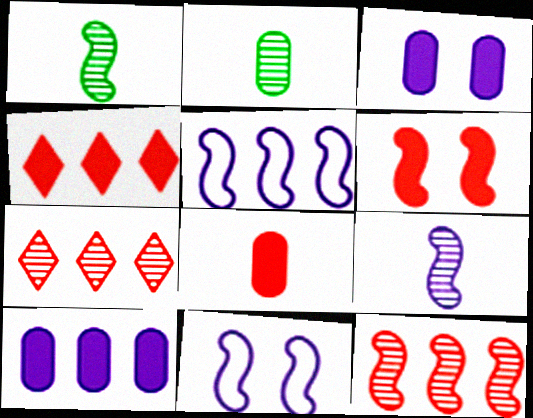[[1, 5, 6], 
[2, 4, 11], 
[4, 6, 8]]